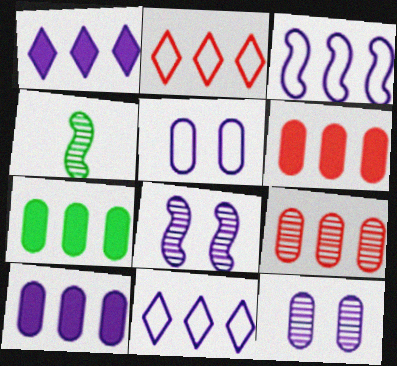[[6, 7, 10]]